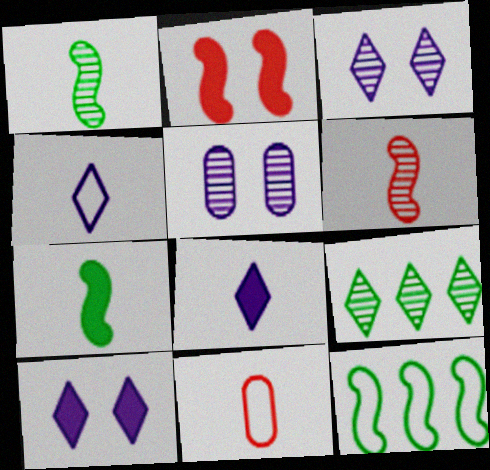[[1, 8, 11], 
[5, 6, 9]]